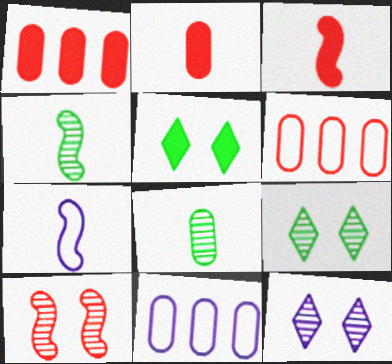[[1, 7, 9], 
[3, 4, 7], 
[3, 9, 11]]